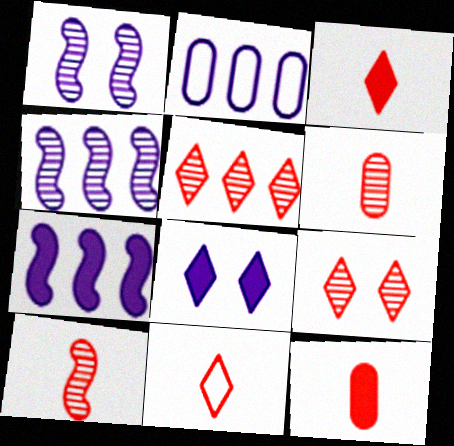[[10, 11, 12]]